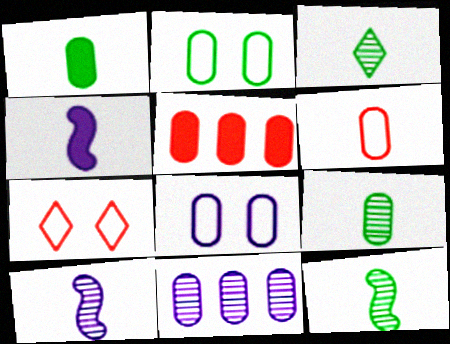[[3, 4, 6], 
[3, 9, 12], 
[5, 8, 9]]